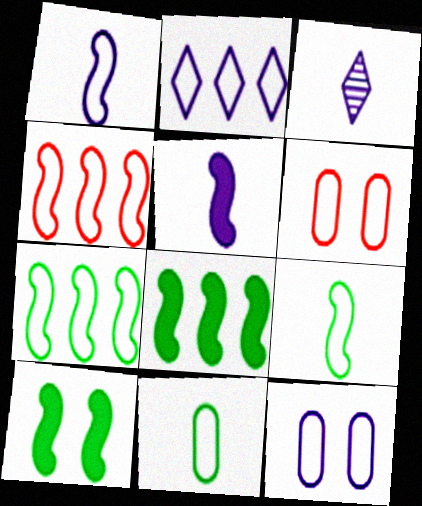[[1, 2, 12], 
[2, 6, 9], 
[3, 6, 8]]